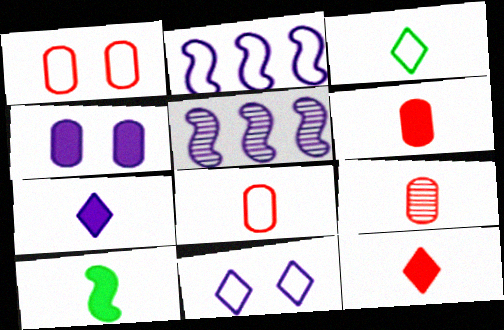[[1, 2, 3], 
[6, 7, 10], 
[6, 8, 9]]